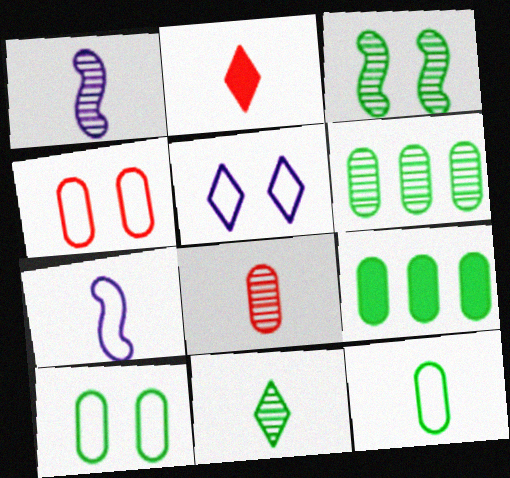[[1, 2, 12], 
[1, 8, 11], 
[3, 6, 11]]